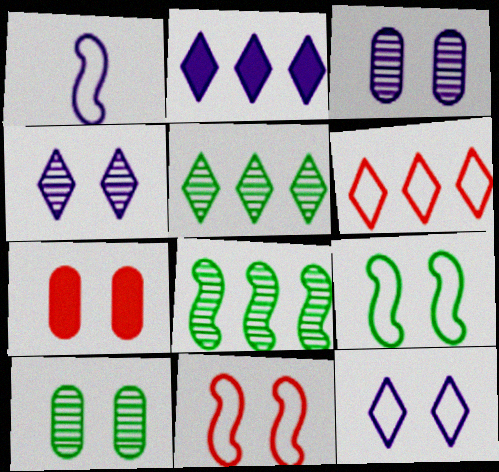[[1, 2, 3], 
[1, 5, 7], 
[2, 5, 6], 
[4, 7, 9]]